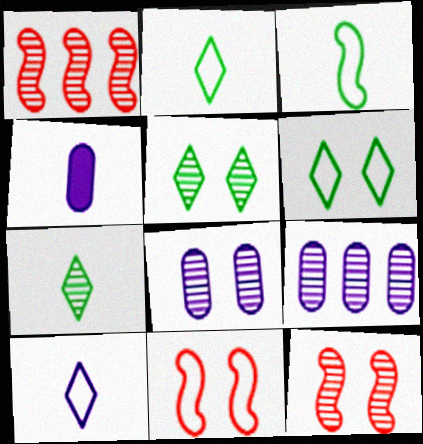[[1, 4, 6], 
[1, 7, 8], 
[5, 8, 12], 
[7, 9, 12]]